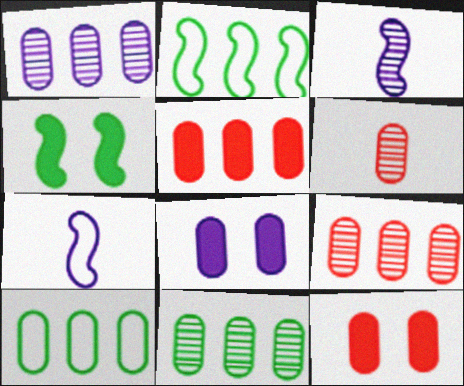[[1, 5, 10], 
[1, 9, 11], 
[6, 8, 10]]